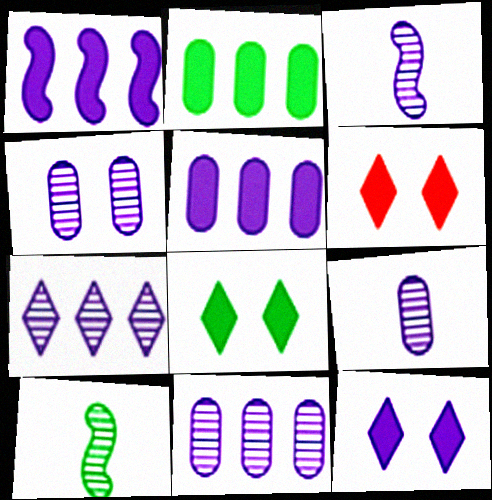[[3, 4, 7], 
[4, 9, 11], 
[6, 8, 12]]